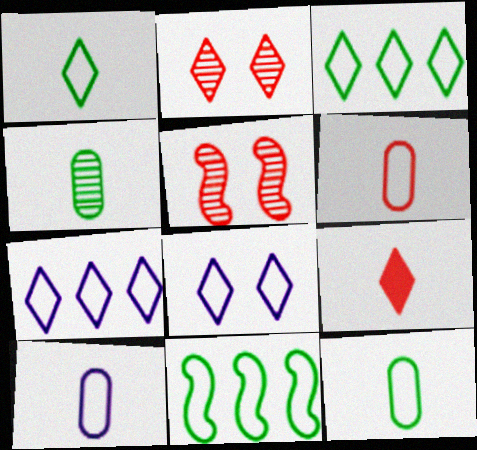[[6, 8, 11], 
[6, 10, 12]]